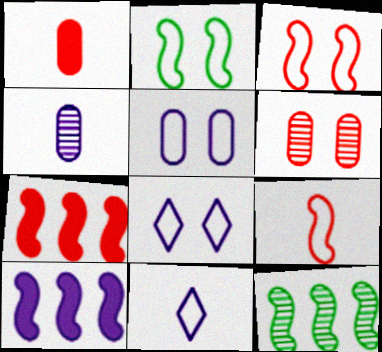[[1, 8, 12], 
[4, 8, 10]]